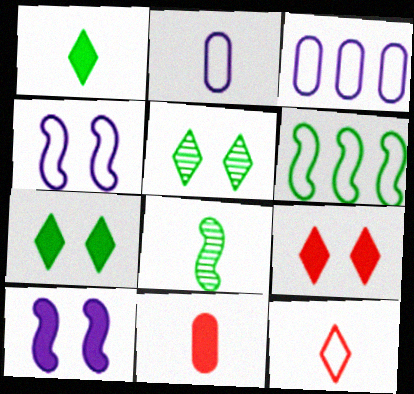[[3, 8, 9]]